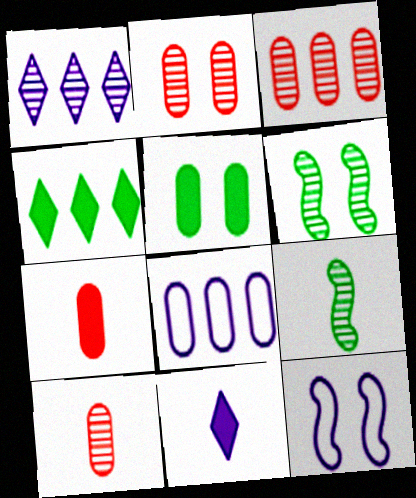[[1, 2, 9], 
[1, 6, 10], 
[2, 3, 10], 
[4, 10, 12], 
[5, 8, 10]]